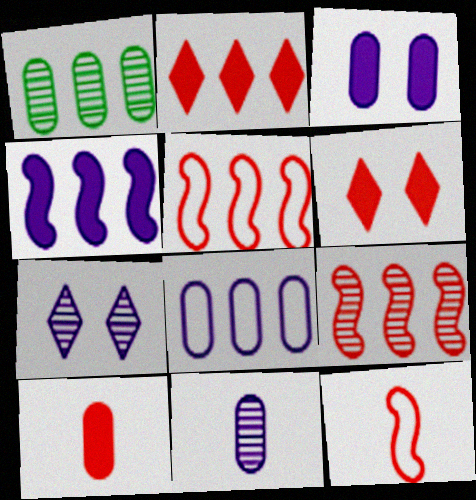[[3, 8, 11]]